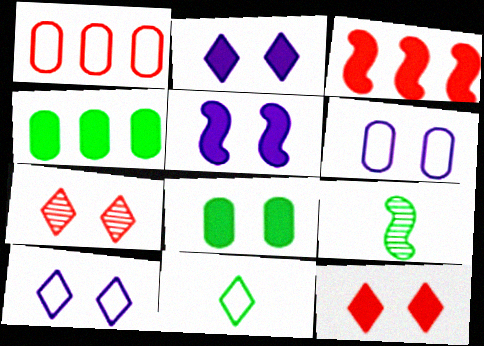[[1, 2, 9], 
[5, 8, 12]]